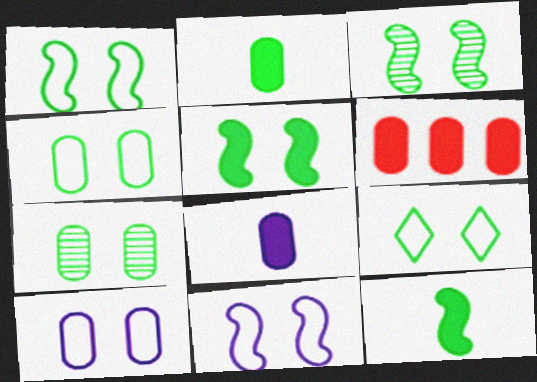[[1, 3, 5], 
[1, 4, 9], 
[5, 7, 9]]